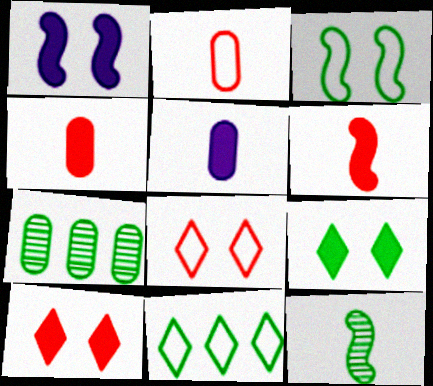[]